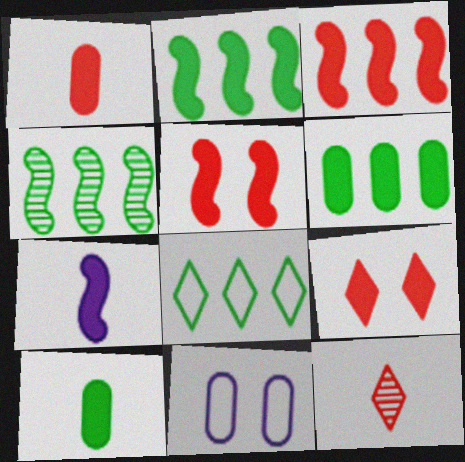[[1, 3, 9], 
[2, 5, 7], 
[2, 11, 12], 
[4, 6, 8], 
[6, 7, 9]]